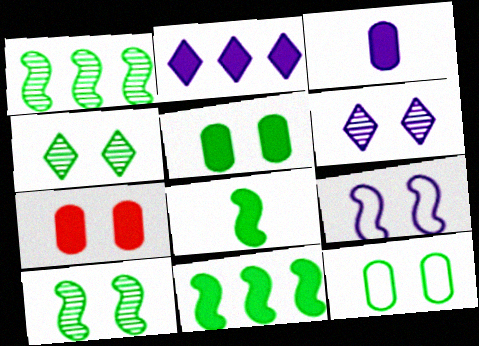[[2, 7, 8], 
[4, 7, 9]]